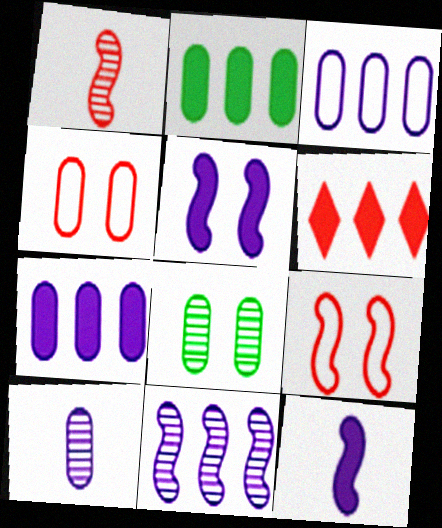[[1, 4, 6], 
[2, 4, 10]]